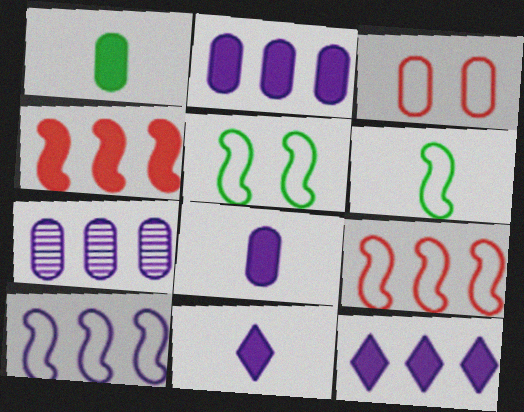[[1, 3, 7], 
[7, 10, 12]]